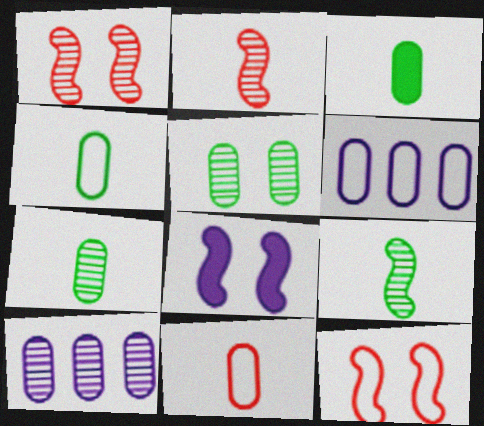[[3, 4, 7]]